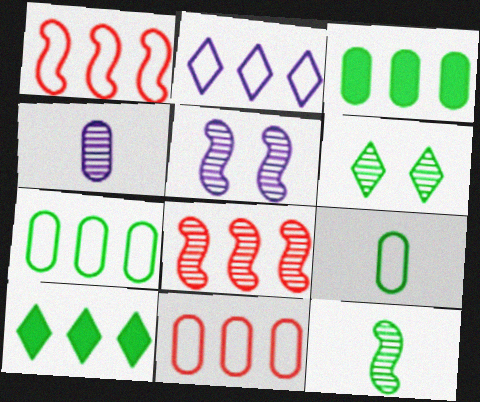[[1, 2, 7], 
[2, 3, 8], 
[4, 6, 8], 
[5, 8, 12]]